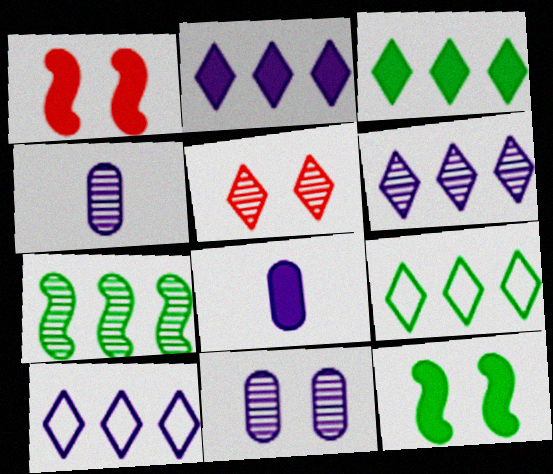[[1, 3, 8], 
[1, 4, 9], 
[2, 6, 10], 
[4, 5, 7]]